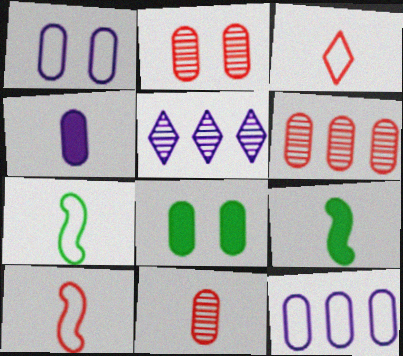[[1, 2, 8], 
[2, 6, 11], 
[5, 8, 10], 
[8, 11, 12]]